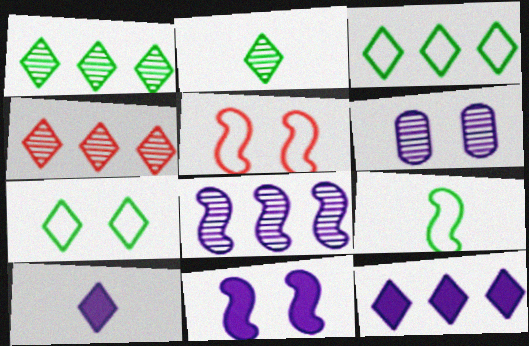[[3, 4, 12], 
[4, 7, 10]]